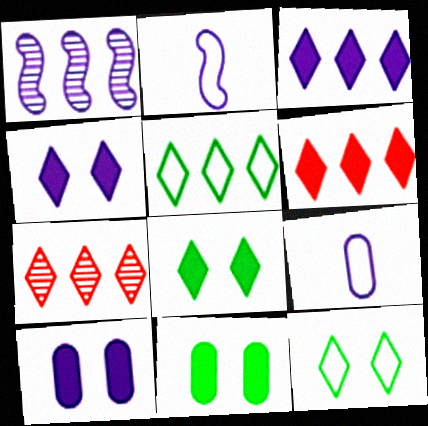[[1, 4, 9], 
[2, 7, 11], 
[3, 5, 7]]